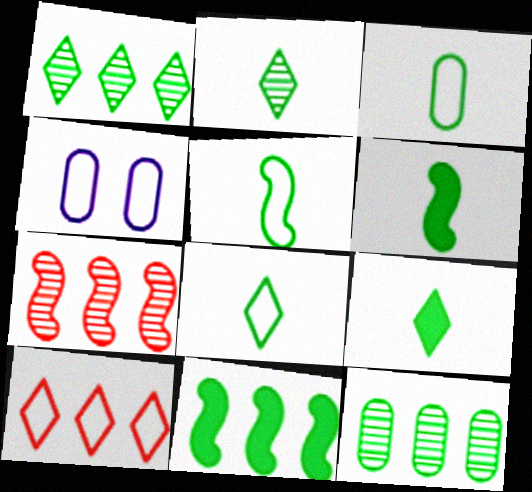[[2, 3, 6], 
[2, 8, 9], 
[3, 5, 8], 
[4, 5, 10], 
[4, 7, 9]]